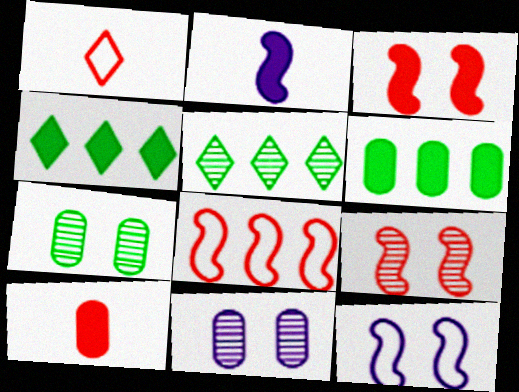[[5, 10, 12]]